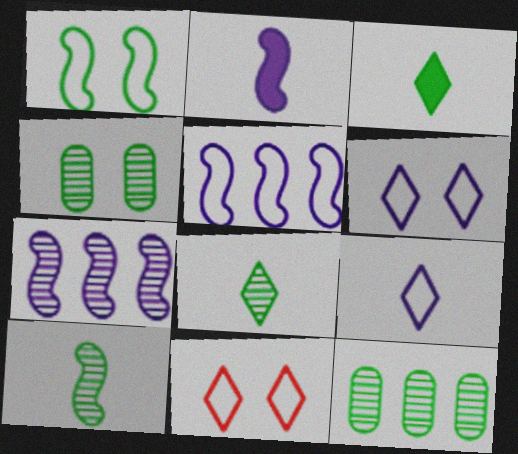[[1, 3, 12], 
[2, 11, 12]]